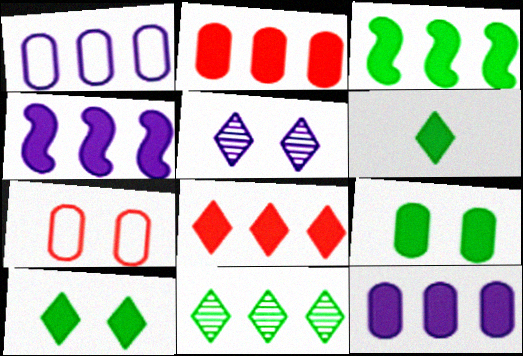[[3, 6, 9], 
[3, 8, 12]]